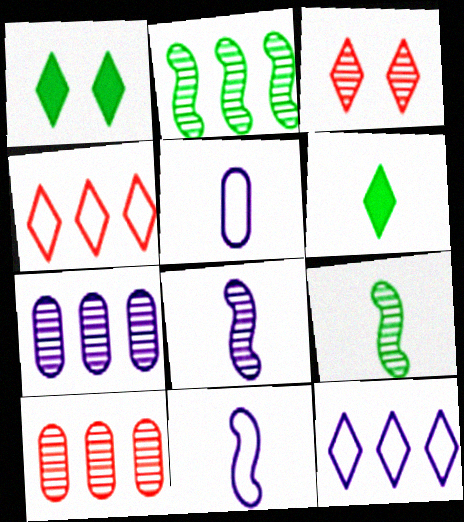[[1, 10, 11], 
[3, 6, 12], 
[3, 7, 9]]